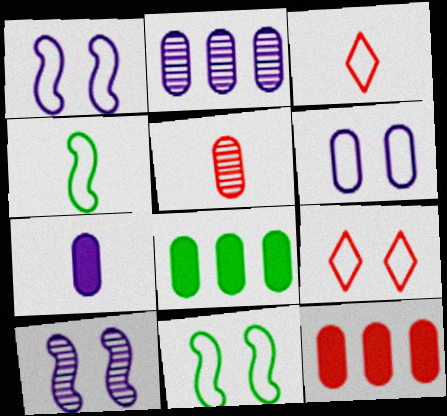[[2, 6, 7], 
[3, 8, 10], 
[5, 6, 8], 
[6, 9, 11]]